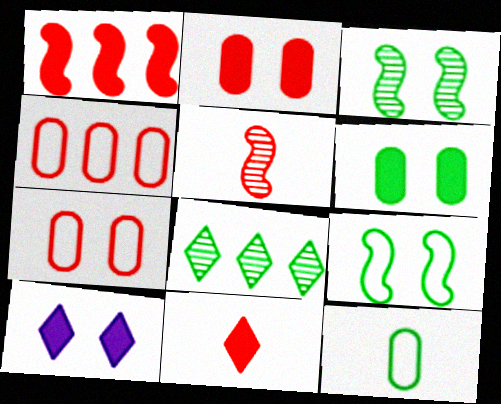[[1, 2, 11], 
[3, 7, 10]]